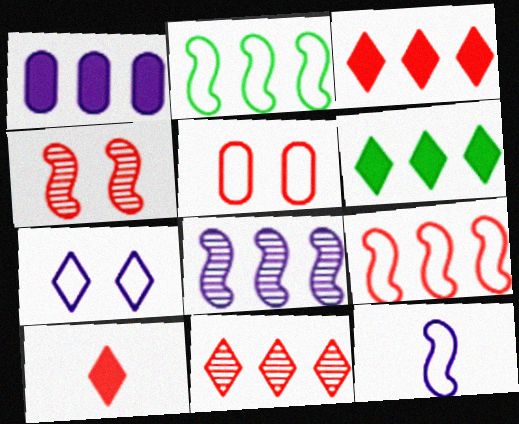[[1, 2, 11]]